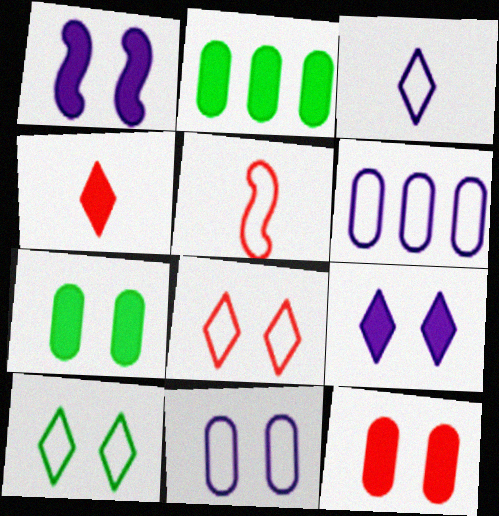[[1, 2, 4], 
[5, 6, 10]]